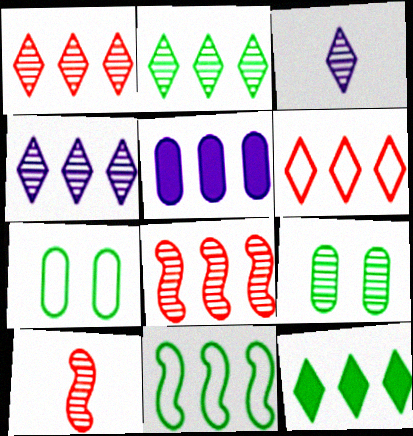[[1, 2, 4], 
[1, 5, 11], 
[3, 8, 9], 
[4, 6, 12], 
[4, 9, 10]]